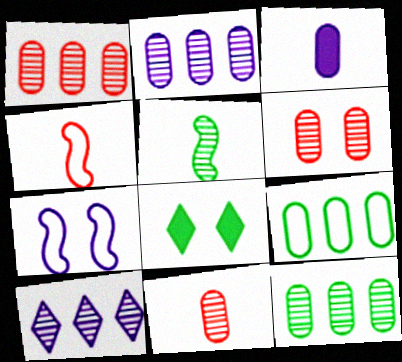[[1, 2, 12], 
[1, 6, 11], 
[2, 4, 8], 
[3, 6, 9], 
[3, 7, 10], 
[5, 6, 10], 
[5, 8, 9], 
[6, 7, 8]]